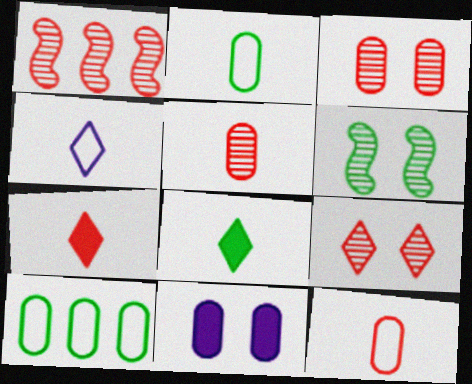[[1, 5, 9], 
[5, 10, 11], 
[6, 8, 10]]